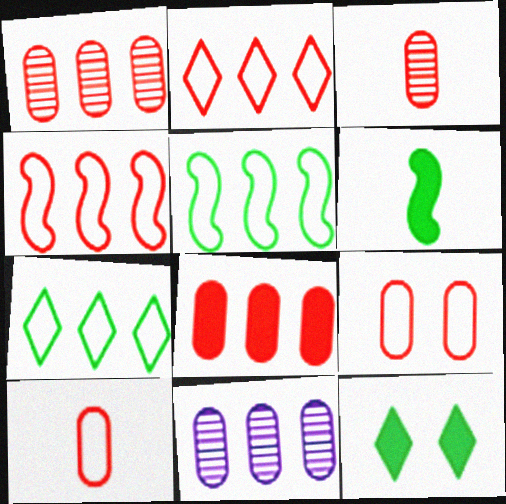[[3, 8, 9]]